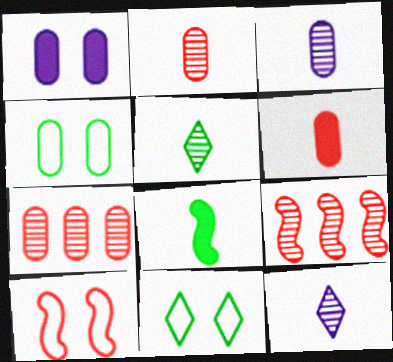[]